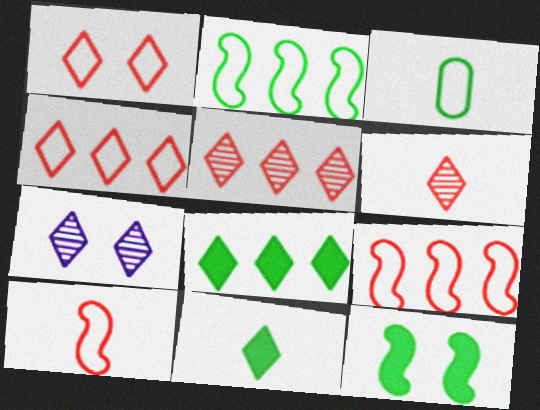[[4, 7, 11]]